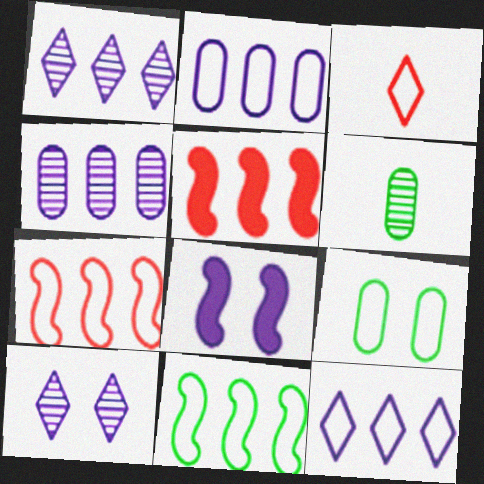[]